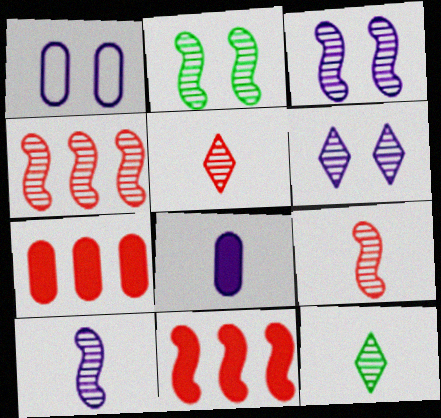[[1, 11, 12], 
[2, 4, 10]]